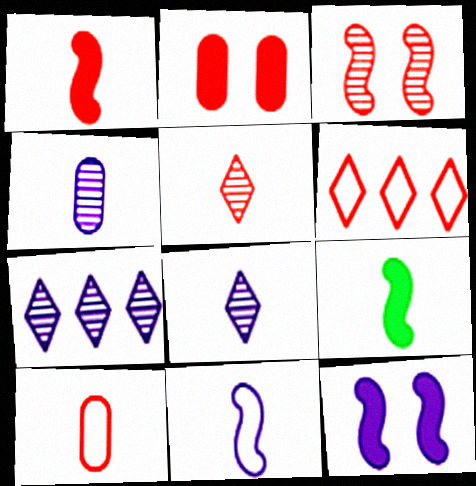[[1, 5, 10], 
[8, 9, 10]]